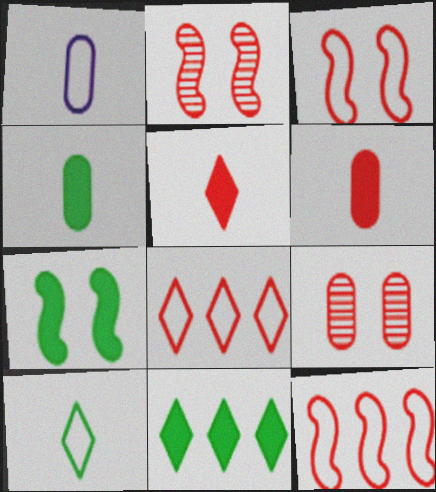[[1, 2, 11], 
[2, 6, 8], 
[4, 7, 11], 
[5, 9, 12]]